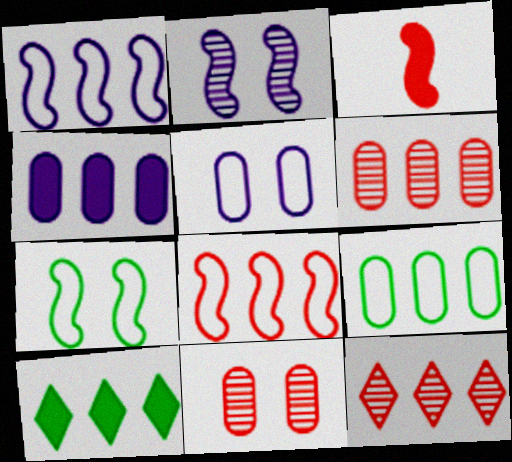[[1, 6, 10], 
[4, 6, 9]]